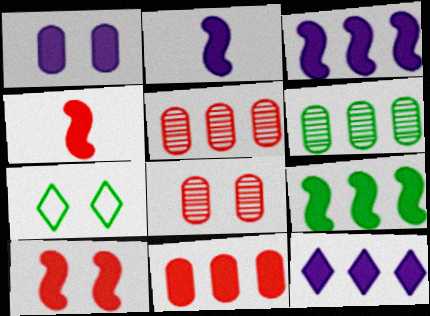[[1, 2, 12], 
[2, 5, 7], 
[2, 9, 10], 
[9, 11, 12]]